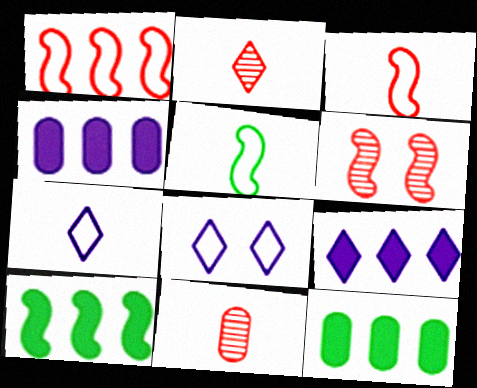[[6, 7, 12], 
[8, 10, 11]]